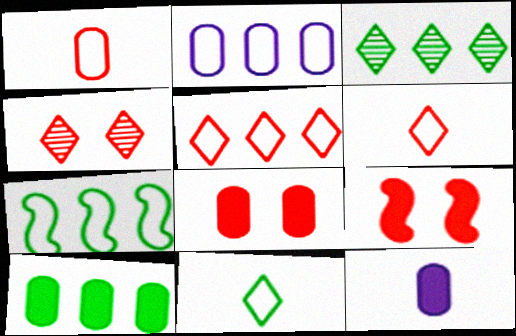[[2, 5, 7], 
[3, 7, 10], 
[4, 7, 12], 
[8, 10, 12]]